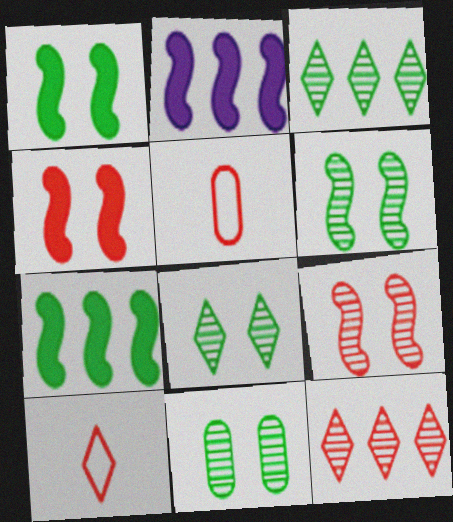[[2, 5, 8], 
[2, 10, 11], 
[4, 5, 12], 
[6, 8, 11]]